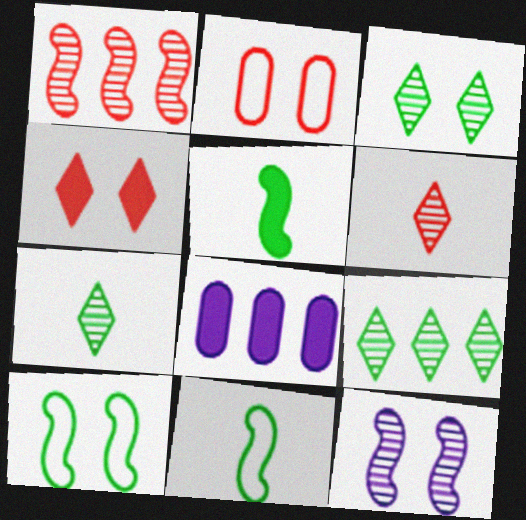[[3, 7, 9], 
[4, 5, 8], 
[6, 8, 10]]